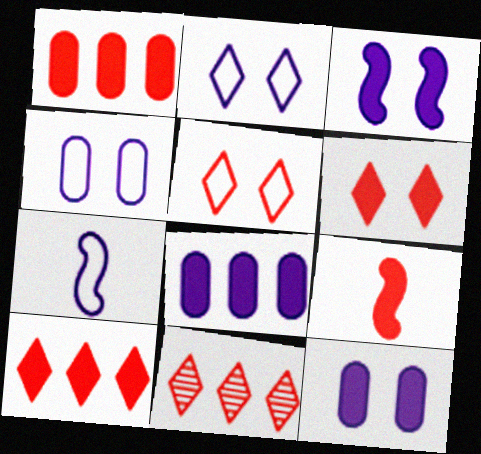[[1, 6, 9]]